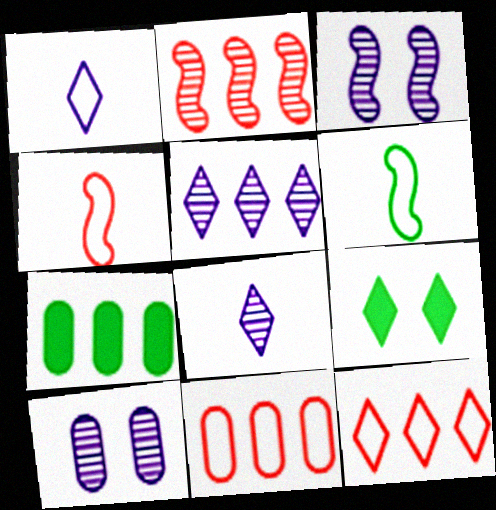[[8, 9, 12]]